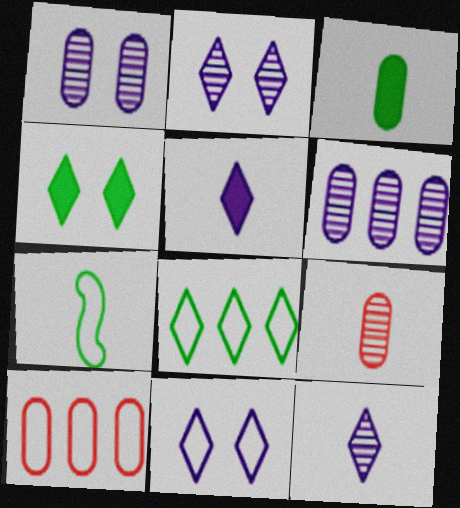[[1, 3, 10], 
[5, 7, 9], 
[7, 10, 11]]